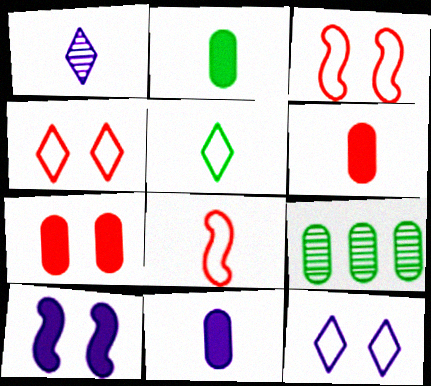[[1, 2, 8], 
[2, 6, 11]]